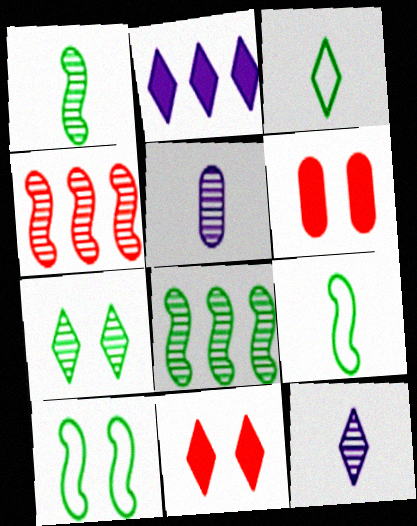[[4, 5, 7]]